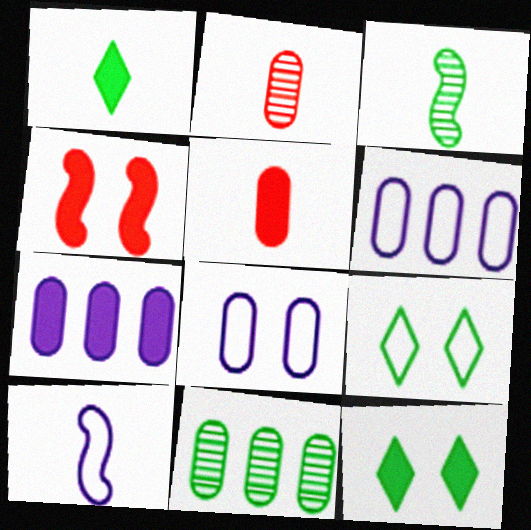[[1, 2, 10], 
[1, 4, 7], 
[5, 8, 11]]